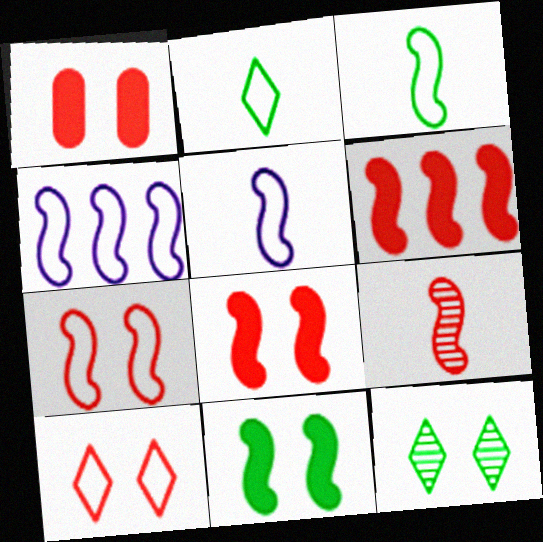[[3, 4, 7], 
[4, 9, 11], 
[6, 7, 9]]